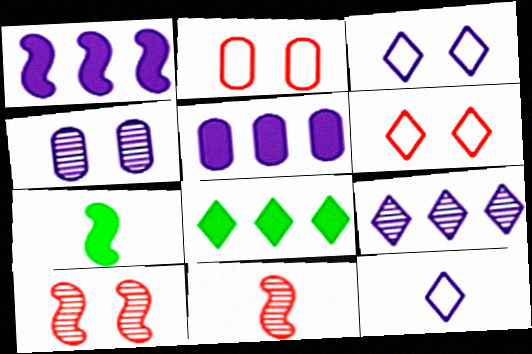[[1, 4, 12], 
[2, 7, 9]]